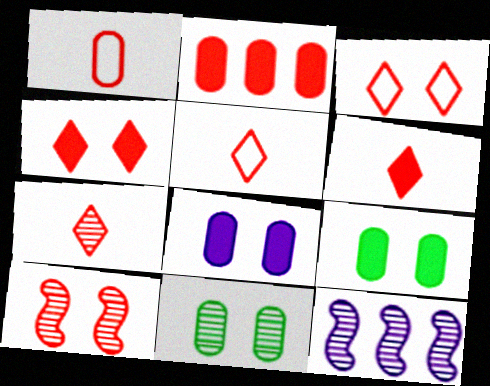[[2, 5, 10], 
[5, 6, 7], 
[5, 9, 12], 
[7, 11, 12]]